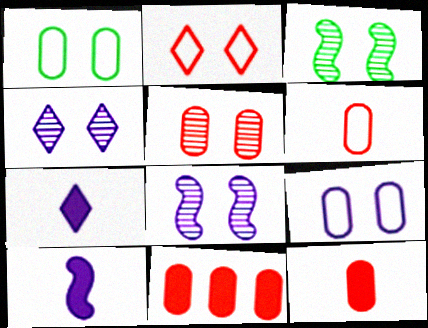[[3, 4, 5], 
[5, 6, 11]]